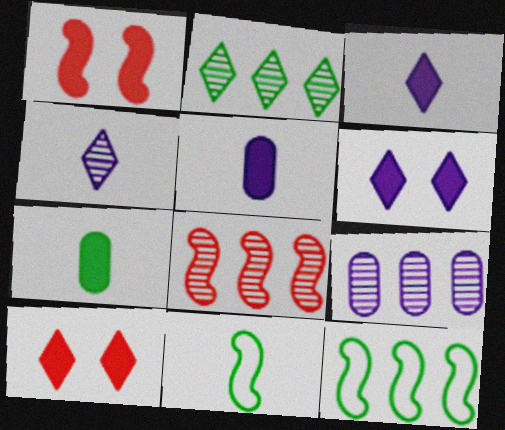[[2, 8, 9], 
[9, 10, 11]]